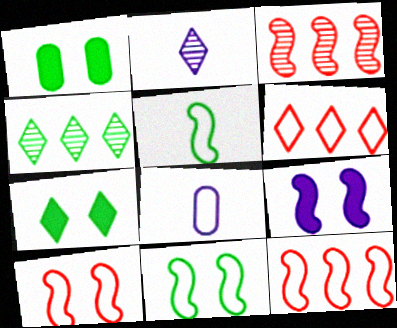[[1, 2, 12], 
[1, 4, 5], 
[2, 6, 7], 
[3, 5, 9], 
[3, 7, 8], 
[6, 8, 11]]